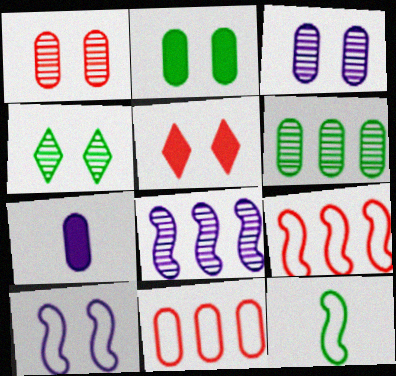[[4, 7, 9], 
[9, 10, 12]]